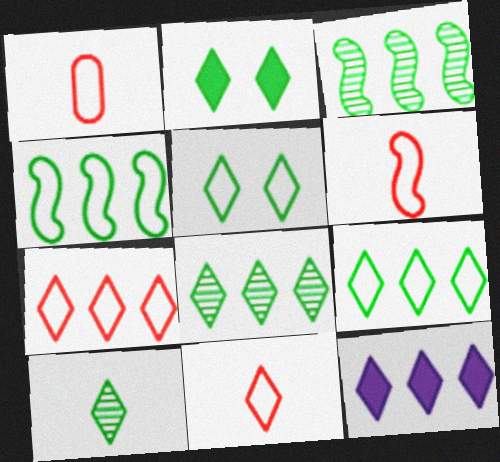[[1, 6, 11], 
[2, 9, 10], 
[7, 8, 12]]